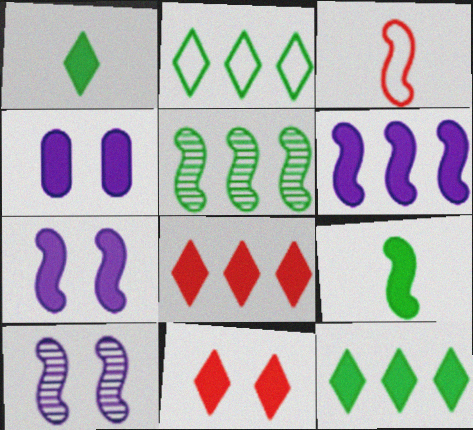[[3, 5, 7], 
[4, 8, 9]]